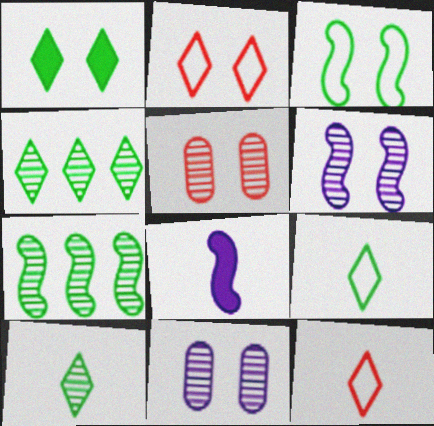[[1, 4, 9]]